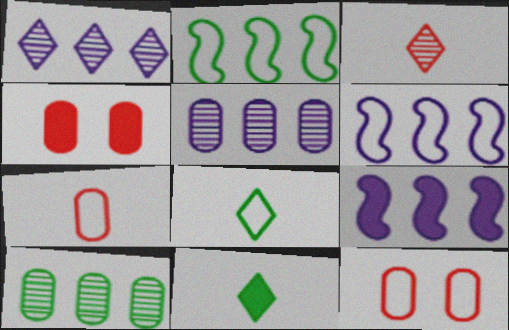[[4, 9, 11], 
[6, 8, 12]]